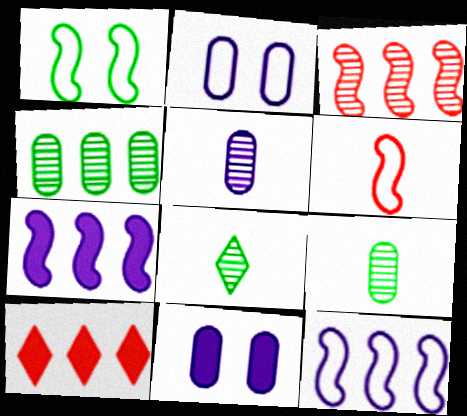[[1, 5, 10], 
[1, 6, 12], 
[4, 10, 12]]